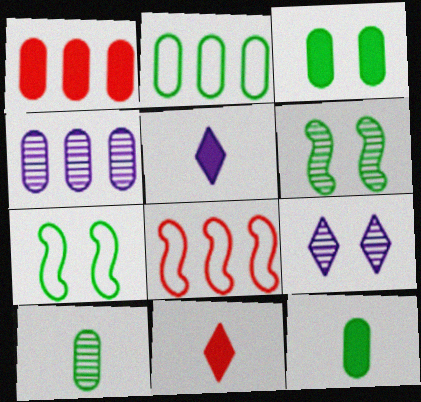[[1, 2, 4], 
[2, 3, 10], 
[4, 7, 11], 
[8, 9, 12]]